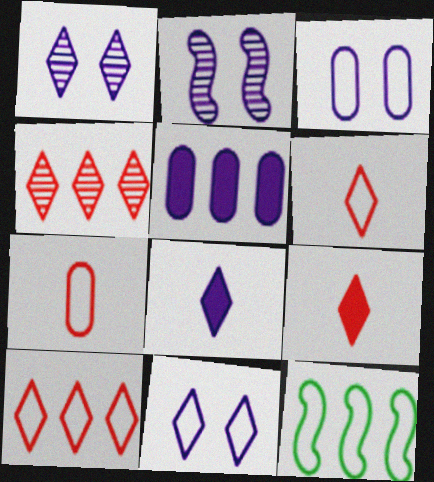[[3, 6, 12], 
[4, 5, 12], 
[7, 11, 12]]